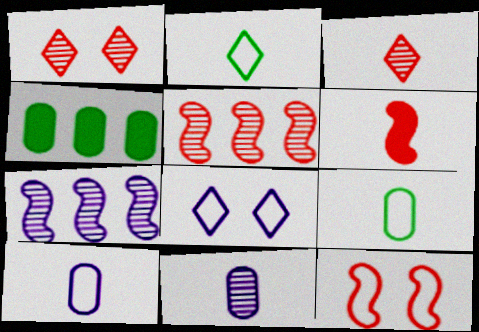[[2, 6, 11], 
[5, 6, 12]]